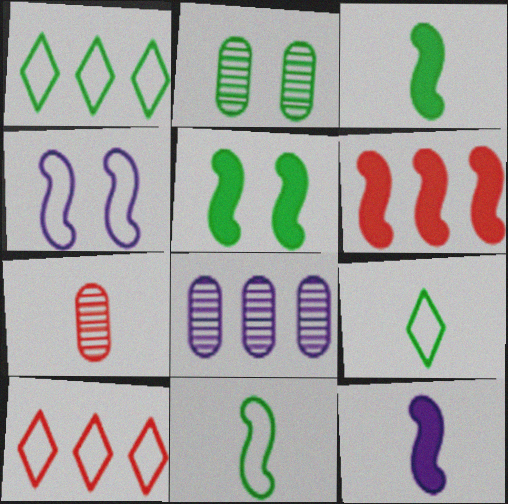[[1, 2, 3], 
[1, 6, 8], 
[2, 7, 8], 
[2, 10, 12], 
[5, 6, 12], 
[7, 9, 12]]